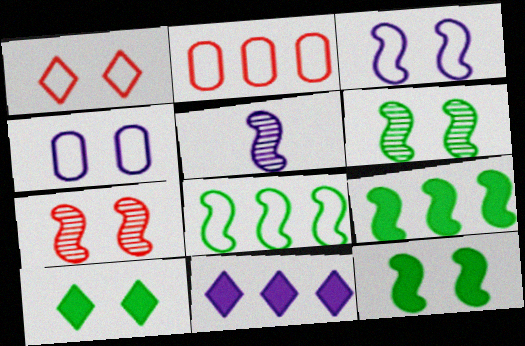[[2, 5, 10], 
[3, 7, 12], 
[4, 5, 11], 
[4, 7, 10]]